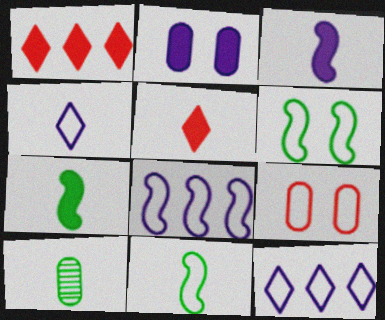[[1, 2, 7], 
[9, 11, 12]]